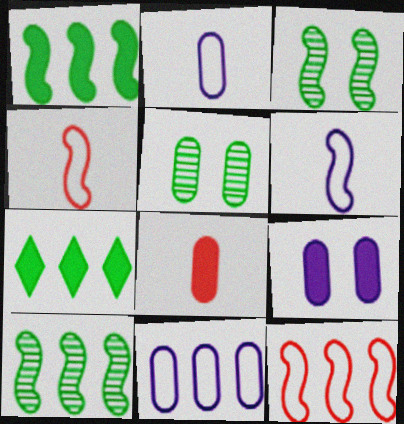[[5, 8, 11]]